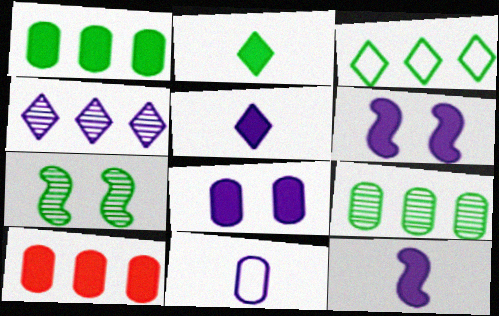[[2, 6, 10], 
[4, 6, 11]]